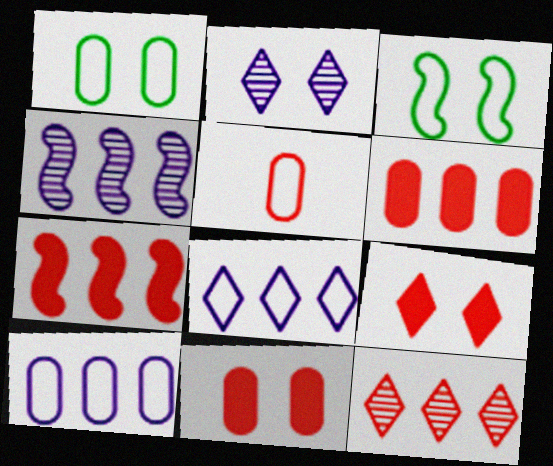[[1, 5, 10], 
[2, 3, 11], 
[3, 5, 8]]